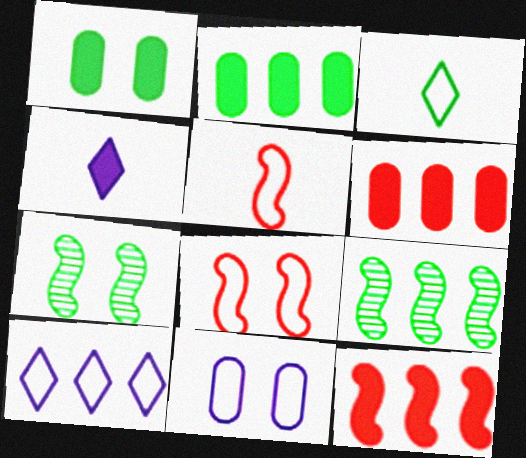[[1, 3, 9], 
[1, 4, 12], 
[2, 3, 7], 
[6, 9, 10]]